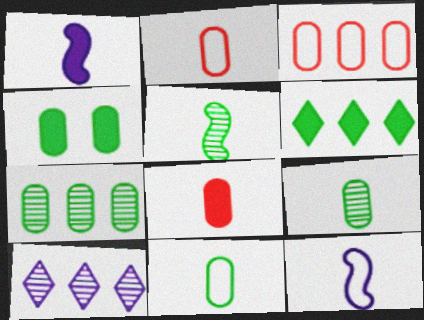[[4, 7, 11]]